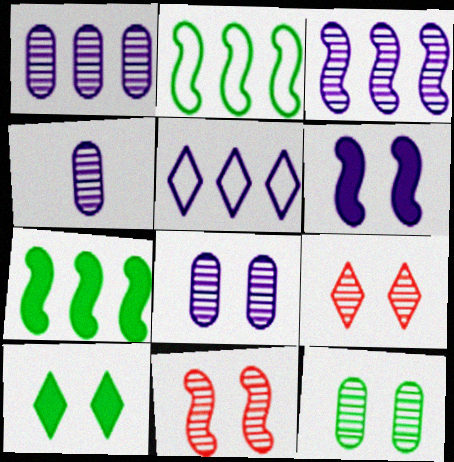[[1, 4, 8], 
[4, 5, 6]]